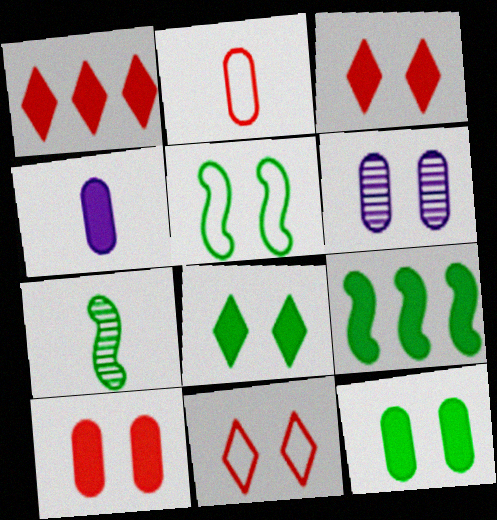[[3, 4, 9], 
[3, 5, 6], 
[5, 7, 9]]